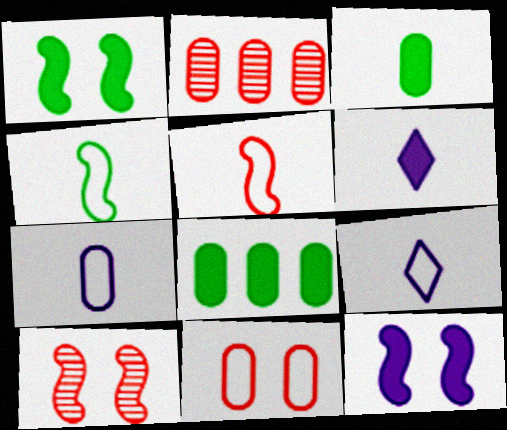[[1, 2, 9], 
[8, 9, 10]]